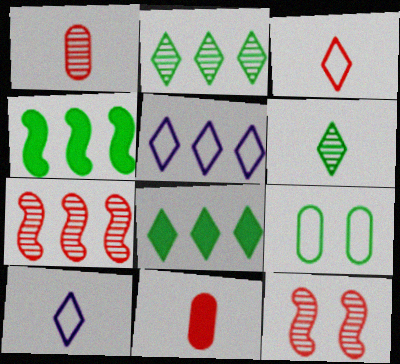[[4, 6, 9]]